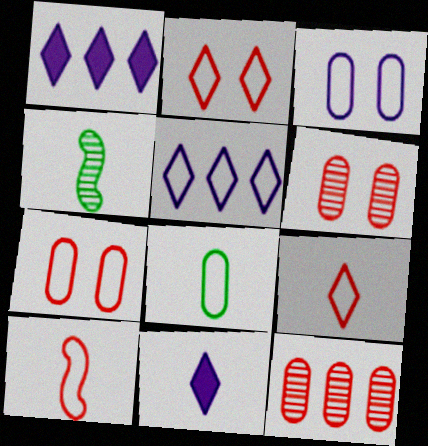[[1, 4, 7]]